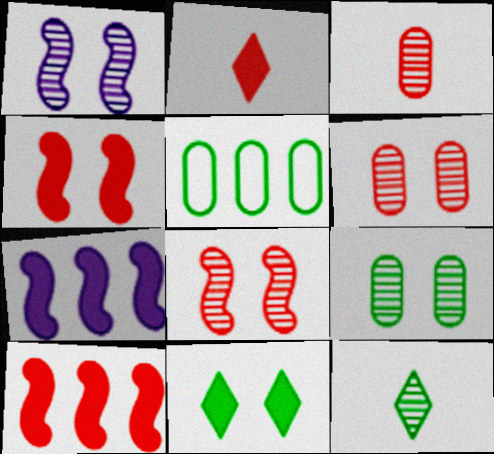[[1, 2, 5]]